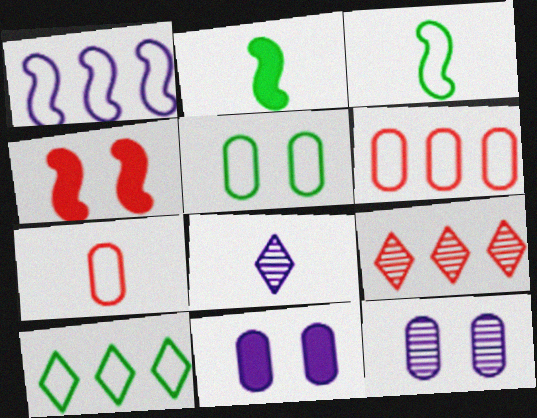[[1, 6, 10], 
[1, 8, 11], 
[2, 7, 8], 
[3, 5, 10], 
[3, 9, 11], 
[4, 7, 9]]